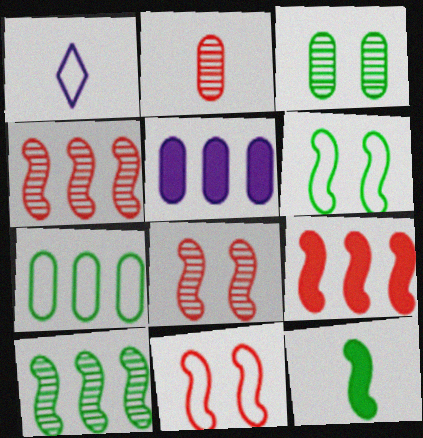[[1, 2, 12], 
[1, 3, 9], 
[1, 7, 11], 
[6, 10, 12]]